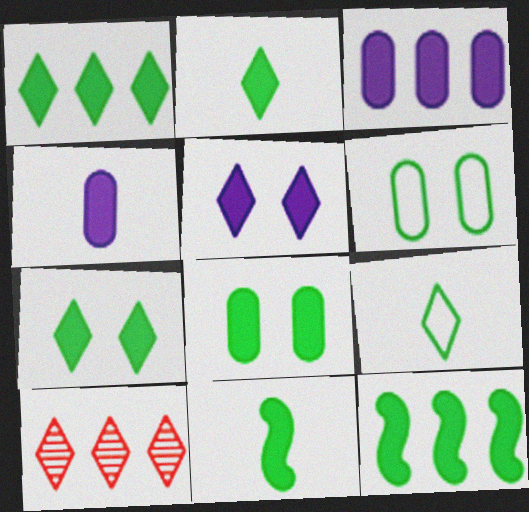[[1, 2, 7], 
[1, 8, 11], 
[2, 8, 12], 
[5, 9, 10]]